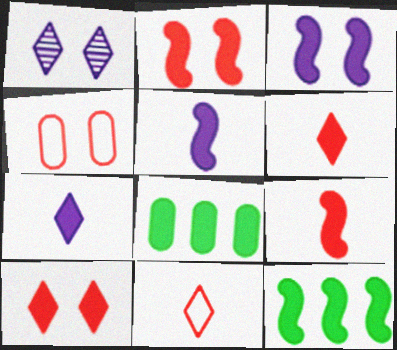[[2, 5, 12], 
[2, 7, 8], 
[3, 6, 8], 
[3, 9, 12], 
[5, 8, 10]]